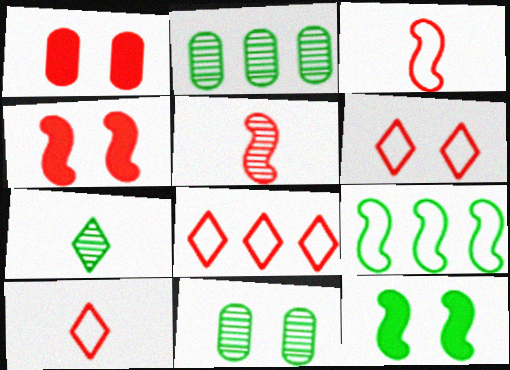[[1, 5, 8], 
[6, 8, 10]]